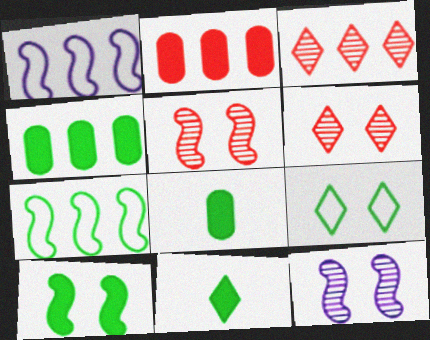[[1, 3, 4], 
[1, 6, 8], 
[4, 10, 11]]